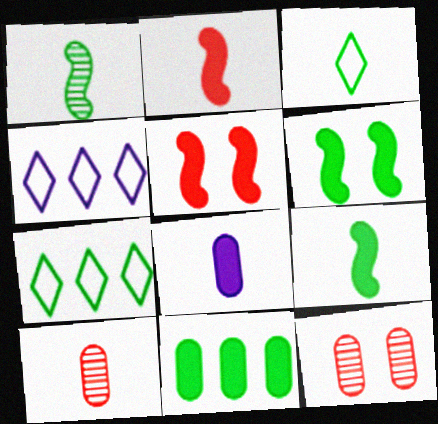[[4, 6, 10], 
[4, 9, 12]]